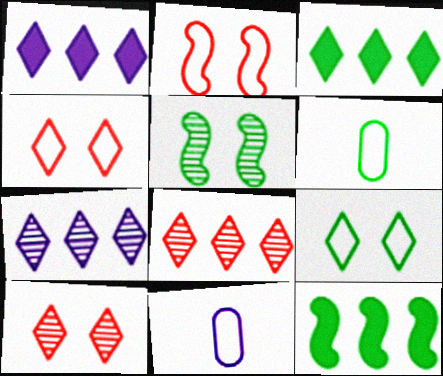[[3, 5, 6], 
[10, 11, 12]]